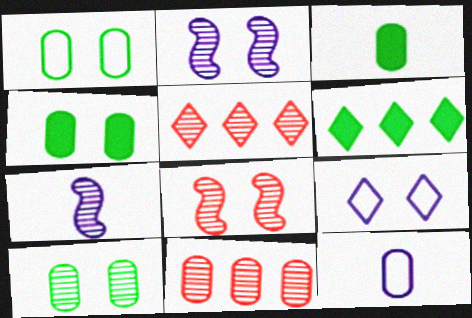[[1, 4, 10], 
[4, 8, 9], 
[4, 11, 12], 
[5, 7, 10], 
[6, 8, 12]]